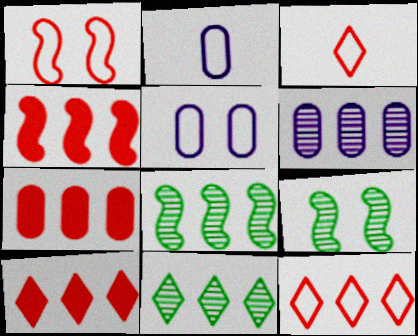[[2, 9, 10], 
[4, 7, 10]]